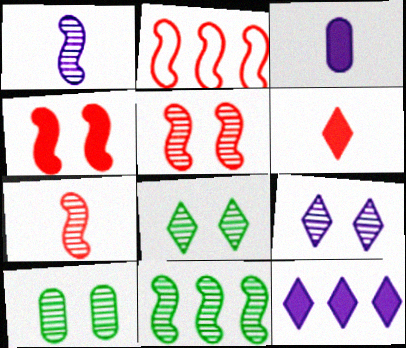[[1, 5, 11], 
[2, 3, 8], 
[2, 4, 7], 
[5, 9, 10]]